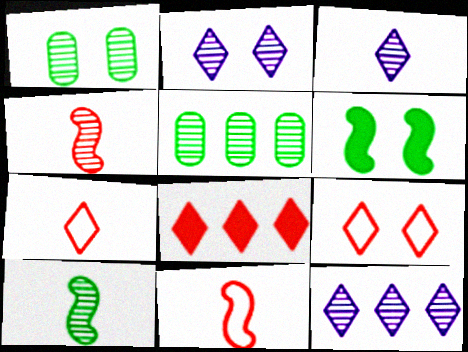[[1, 4, 12], 
[2, 3, 12], 
[2, 4, 5]]